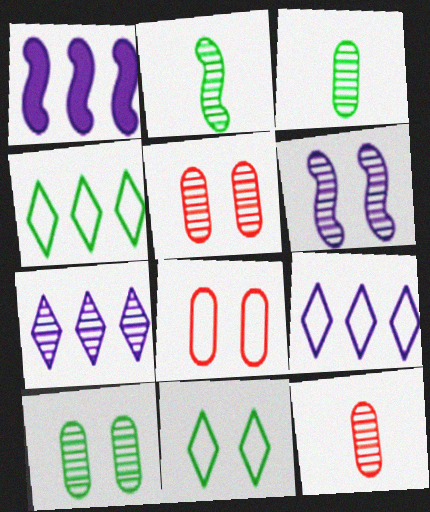[[1, 11, 12], 
[2, 5, 7]]